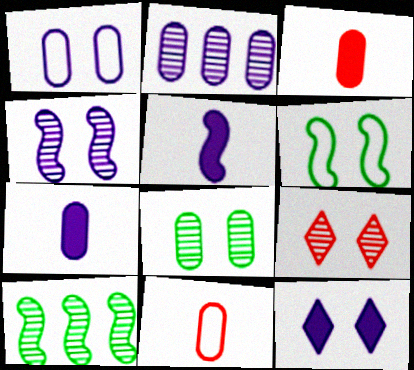[[1, 2, 7], 
[1, 4, 12], 
[4, 8, 9], 
[10, 11, 12]]